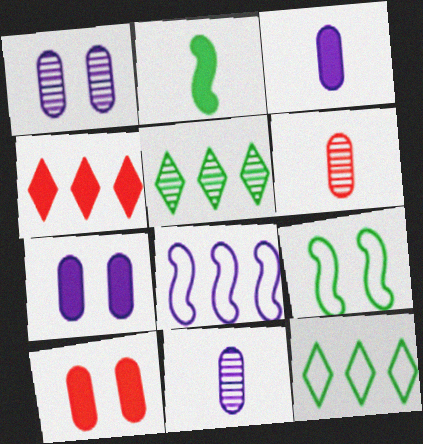[[2, 4, 7], 
[4, 9, 11]]